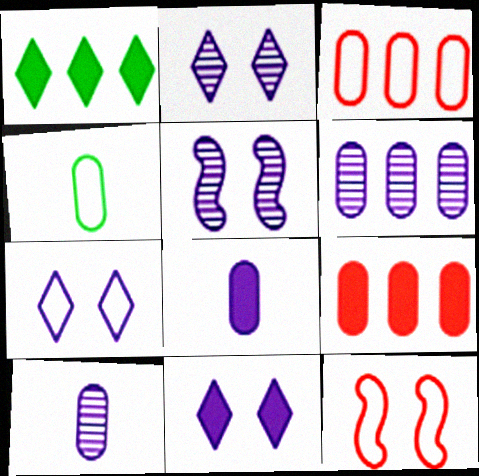[[1, 10, 12], 
[2, 7, 11]]